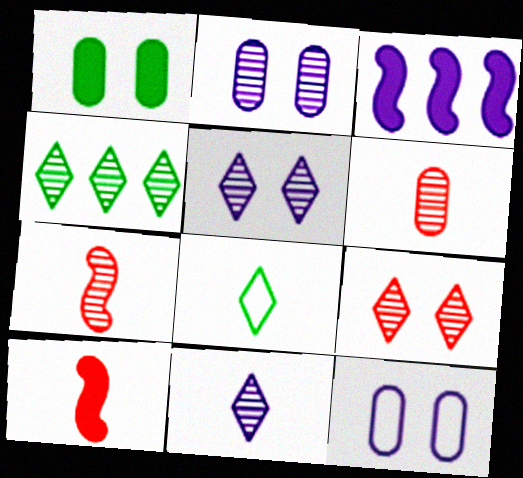[[2, 4, 7], 
[3, 11, 12], 
[4, 9, 11], 
[4, 10, 12]]